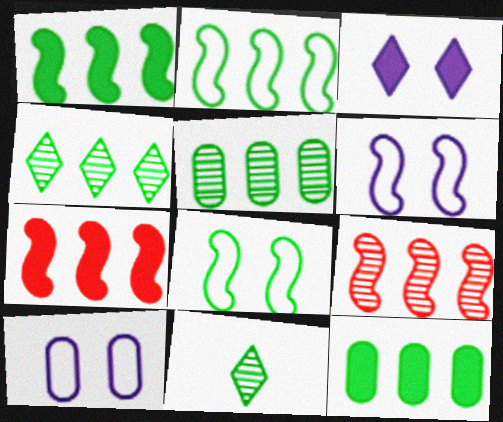[[2, 4, 12], 
[7, 10, 11], 
[8, 11, 12]]